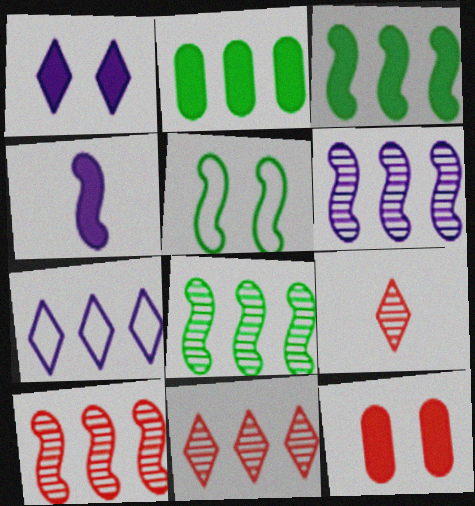[[2, 7, 10], 
[4, 5, 10], 
[6, 8, 10]]